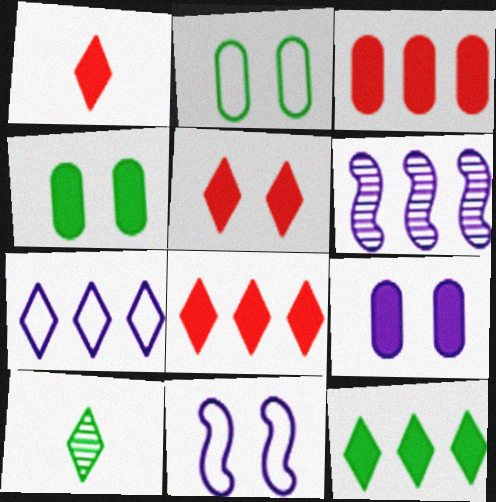[[1, 2, 6], 
[1, 5, 8], 
[3, 10, 11], 
[5, 7, 10]]